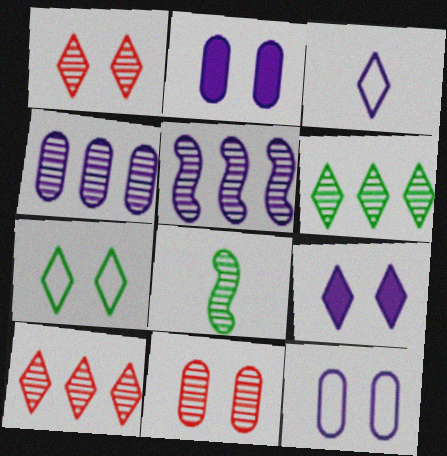[[1, 4, 8], 
[1, 7, 9], 
[2, 3, 5]]